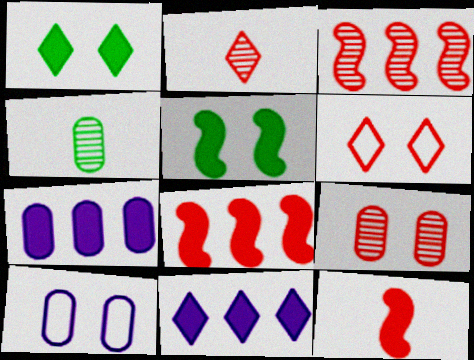[[1, 7, 12], 
[2, 3, 9]]